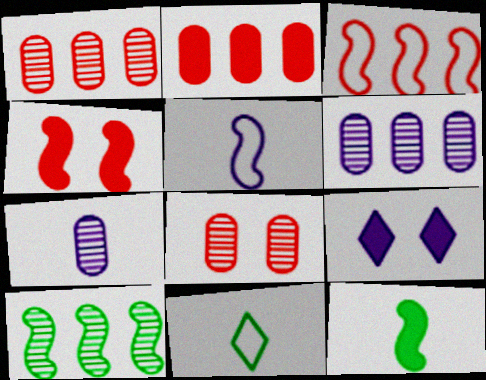[[2, 9, 12], 
[4, 5, 10], 
[4, 6, 11], 
[5, 6, 9]]